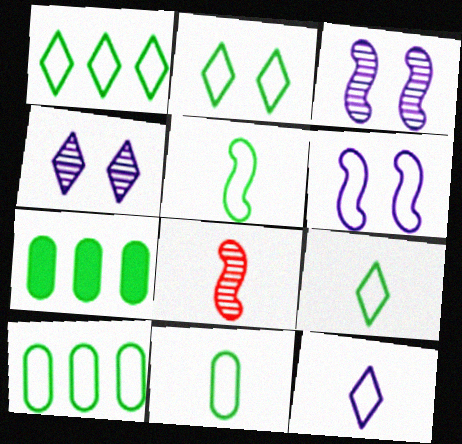[[1, 2, 9], 
[2, 5, 10], 
[5, 9, 11]]